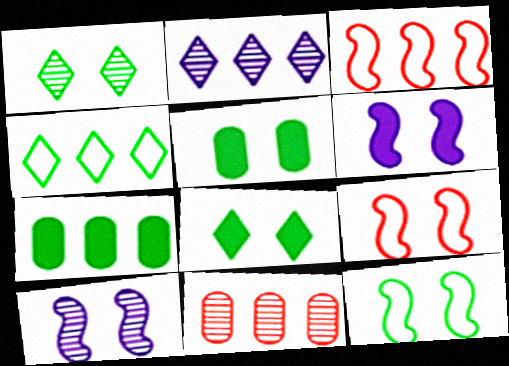[[1, 5, 12], 
[2, 3, 7]]